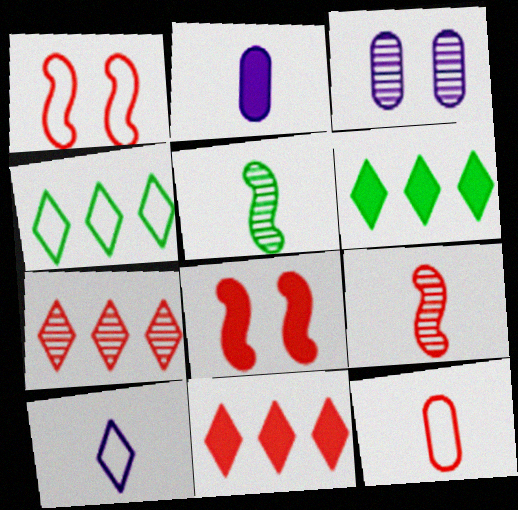[[2, 6, 8], 
[3, 5, 7], 
[7, 8, 12]]